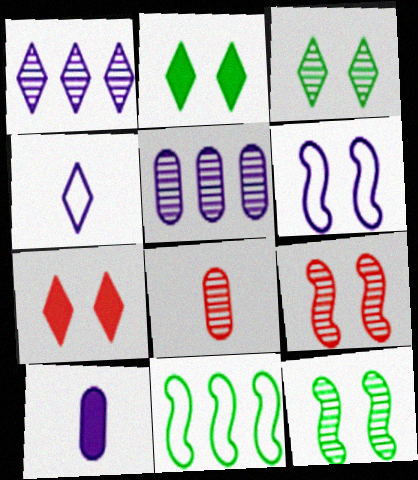[[1, 6, 10], 
[1, 8, 12]]